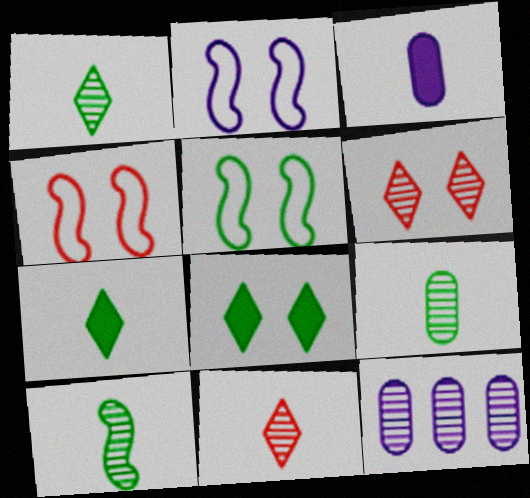[[1, 9, 10], 
[2, 4, 5], 
[4, 7, 12], 
[6, 10, 12]]